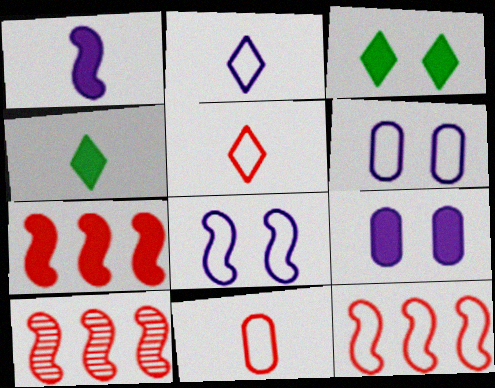[[4, 6, 10], 
[4, 7, 9], 
[7, 10, 12]]